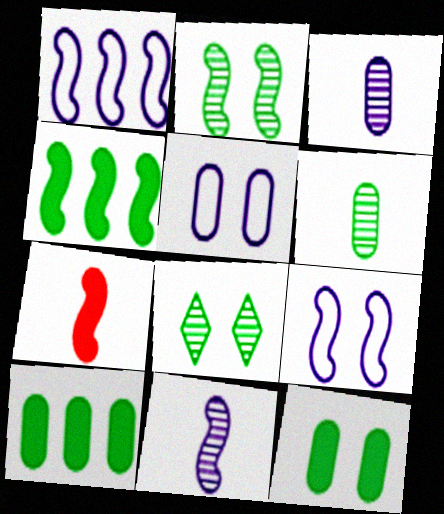[[1, 2, 7]]